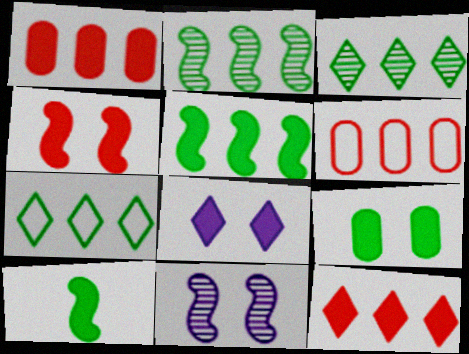[[1, 8, 10], 
[4, 8, 9]]